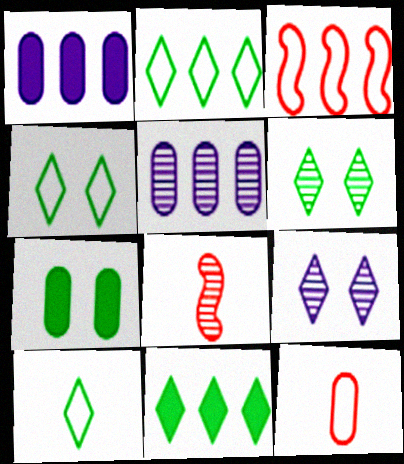[[1, 4, 8], 
[2, 4, 10], 
[3, 5, 11], 
[5, 6, 8], 
[5, 7, 12], 
[6, 10, 11]]